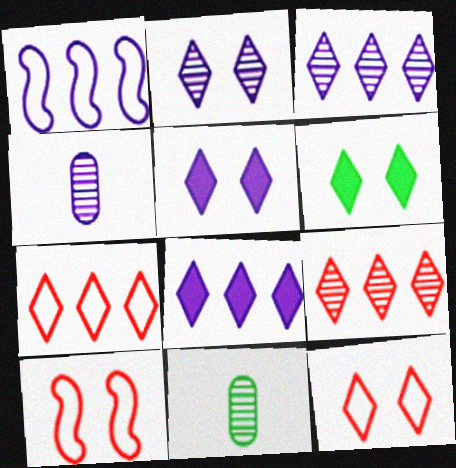[[1, 4, 5], 
[2, 6, 12], 
[8, 10, 11]]